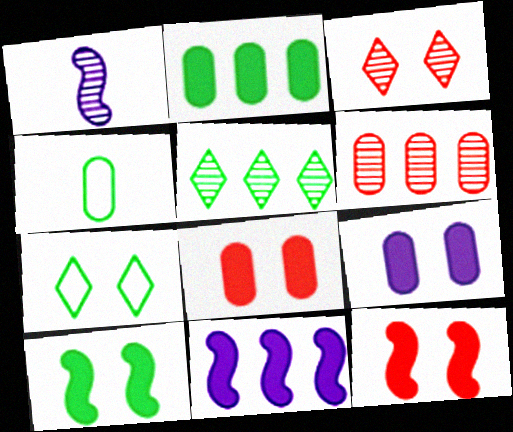[[3, 4, 11], 
[4, 5, 10], 
[4, 6, 9]]